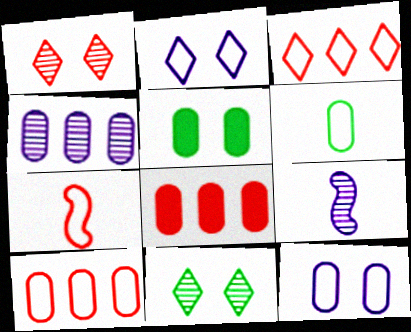[[1, 7, 8], 
[3, 5, 9], 
[6, 10, 12]]